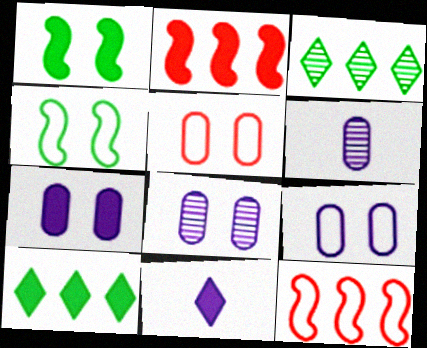[[7, 8, 9]]